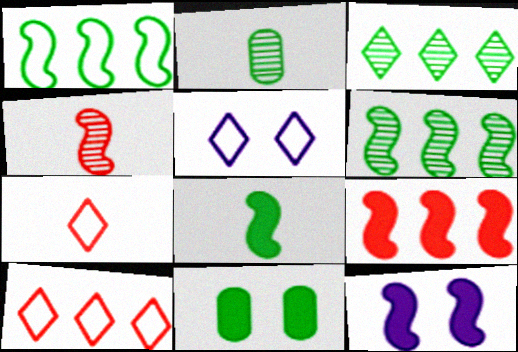[[1, 4, 12], 
[2, 5, 9], 
[2, 10, 12], 
[8, 9, 12]]